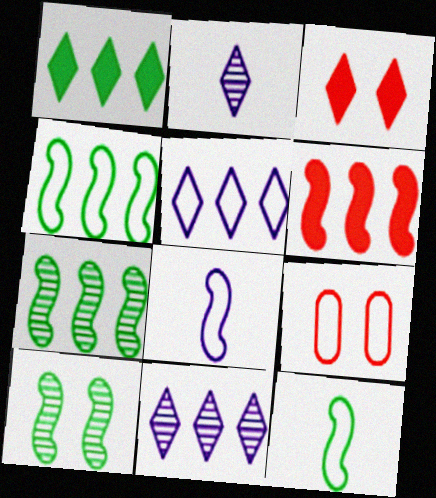[[5, 9, 12], 
[6, 8, 10]]